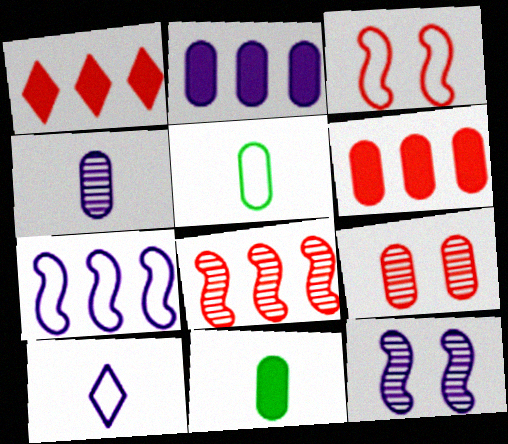[[1, 5, 12], 
[2, 5, 9], 
[2, 10, 12]]